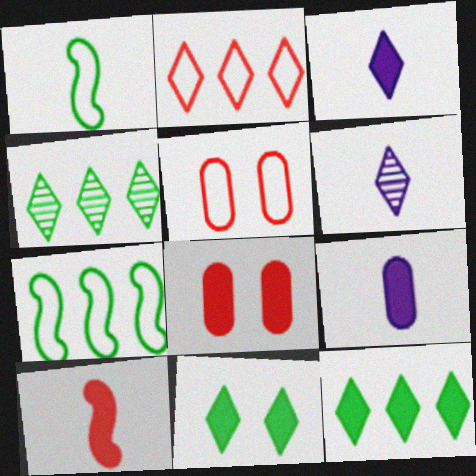[[2, 6, 11], 
[6, 7, 8]]